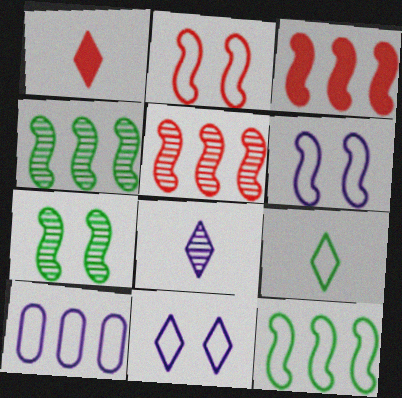[[1, 7, 10], 
[1, 8, 9], 
[2, 9, 10]]